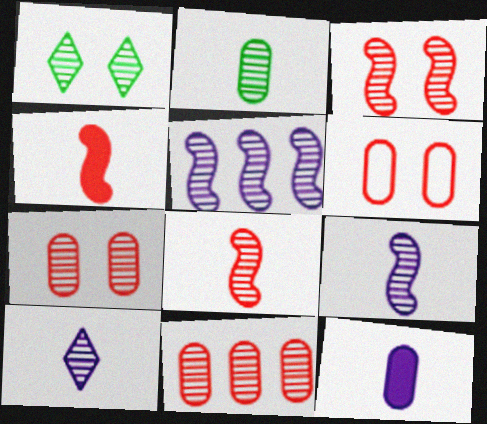[[1, 9, 11], 
[2, 8, 10]]